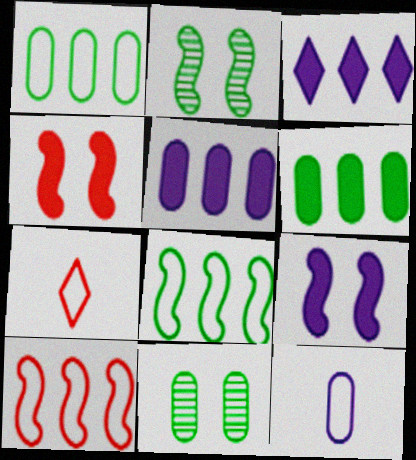[[2, 5, 7]]